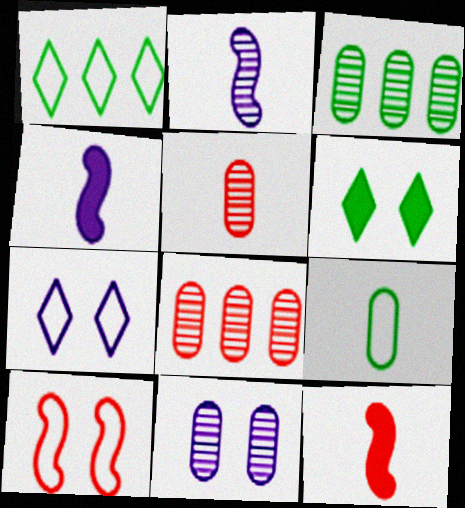[[1, 11, 12], 
[3, 5, 11], 
[3, 7, 12], 
[6, 10, 11]]